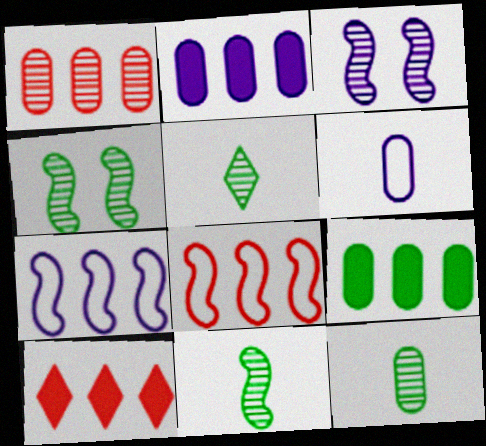[[1, 3, 5], 
[1, 8, 10], 
[4, 6, 10], 
[5, 11, 12]]